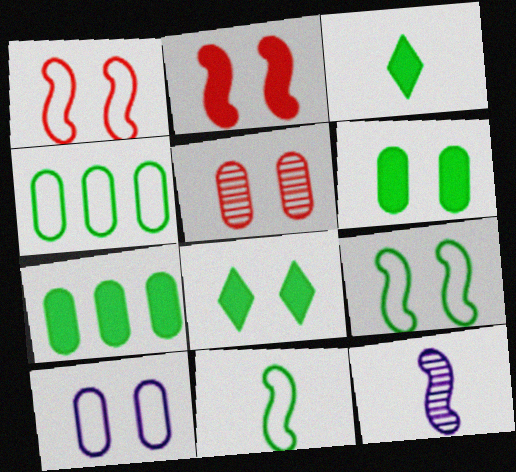[[5, 6, 10]]